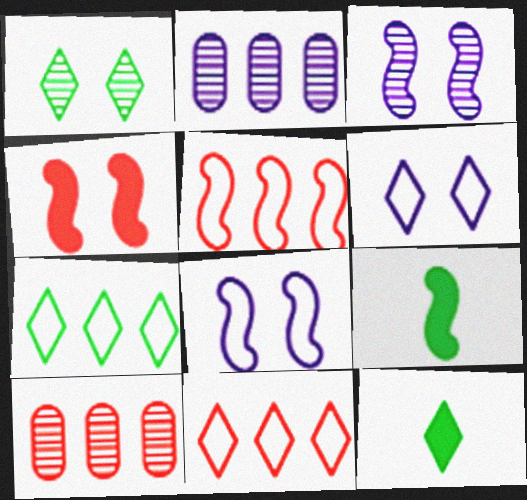[[1, 7, 12], 
[3, 5, 9], 
[6, 9, 10], 
[8, 10, 12]]